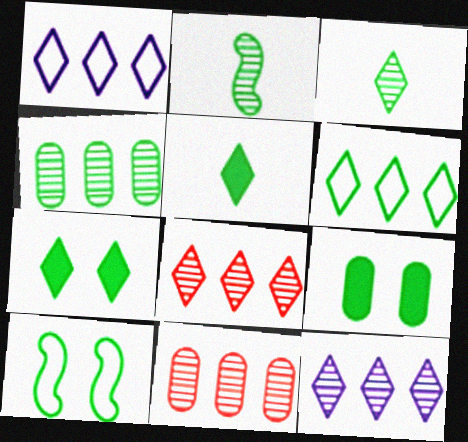[[2, 6, 9], 
[3, 6, 7], 
[4, 5, 10]]